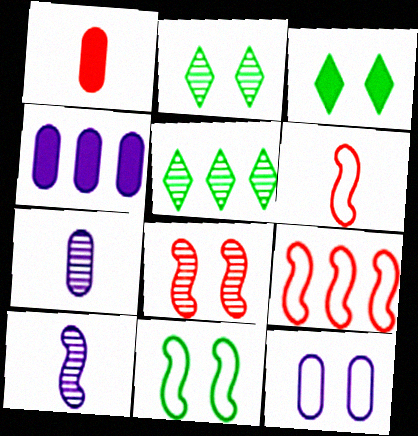[[2, 4, 6], 
[3, 7, 9], 
[3, 8, 12], 
[4, 5, 9], 
[4, 7, 12], 
[5, 7, 8]]